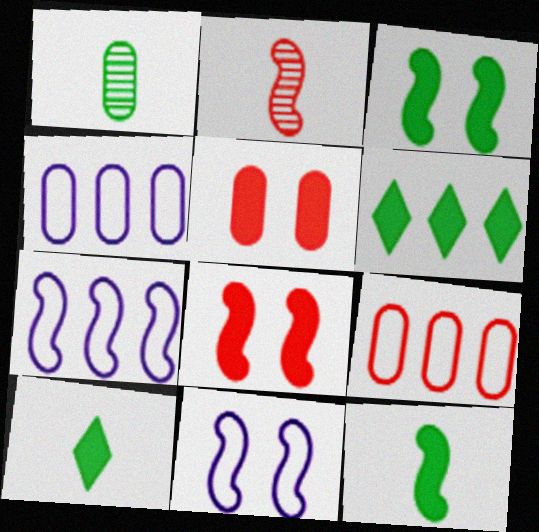[[1, 4, 5], 
[2, 3, 7]]